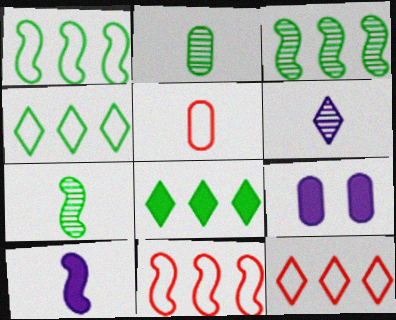[[7, 9, 12]]